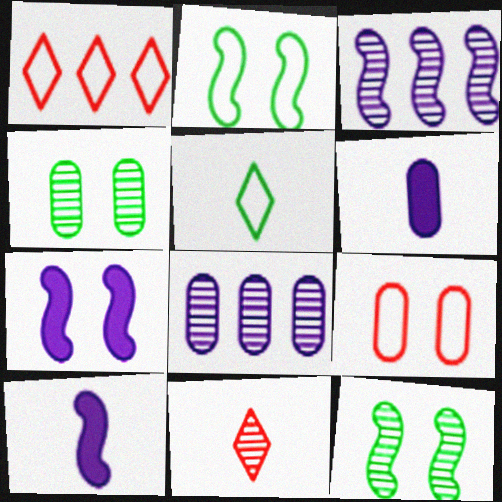[[1, 4, 10], 
[1, 6, 12], 
[3, 4, 11], 
[8, 11, 12]]